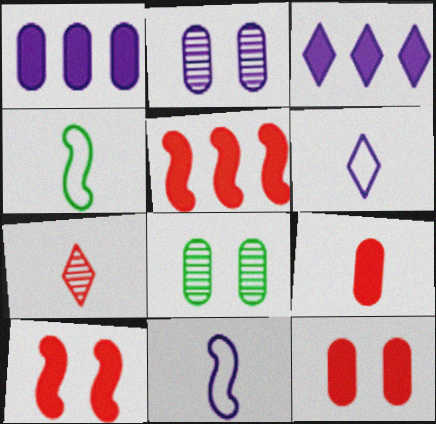[[2, 3, 11], 
[5, 6, 8]]